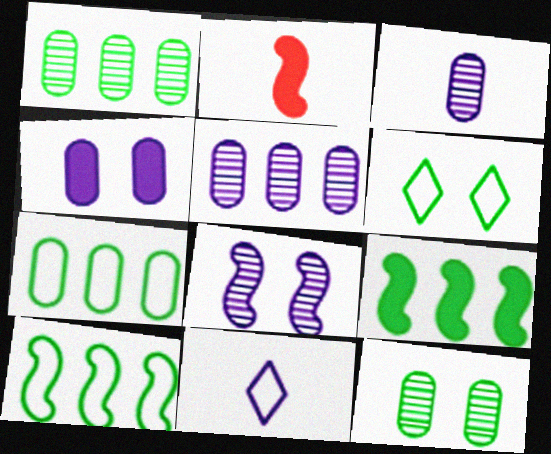[[2, 5, 6], 
[2, 8, 10]]